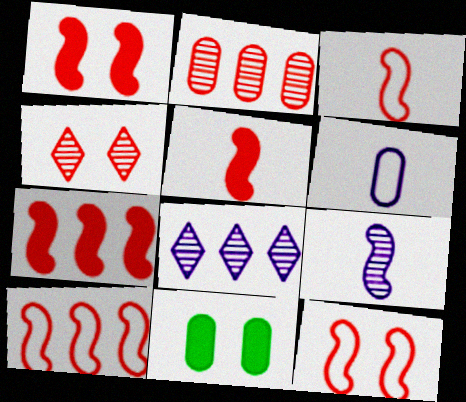[[1, 5, 7], 
[2, 6, 11], 
[3, 8, 11], 
[3, 10, 12]]